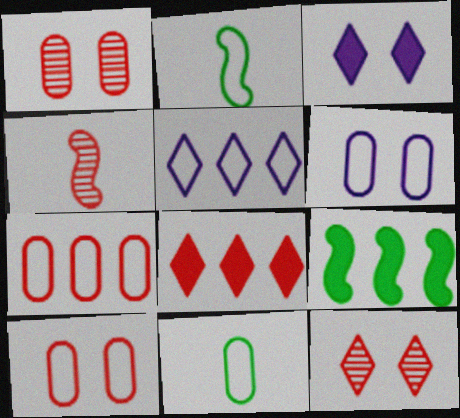[[2, 5, 10], 
[4, 8, 10], 
[6, 7, 11]]